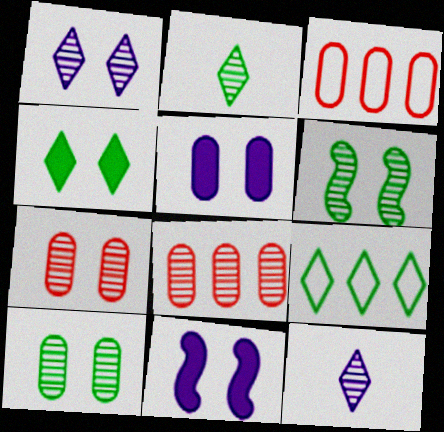[[1, 6, 7], 
[2, 3, 11], 
[2, 4, 9], 
[6, 8, 12]]